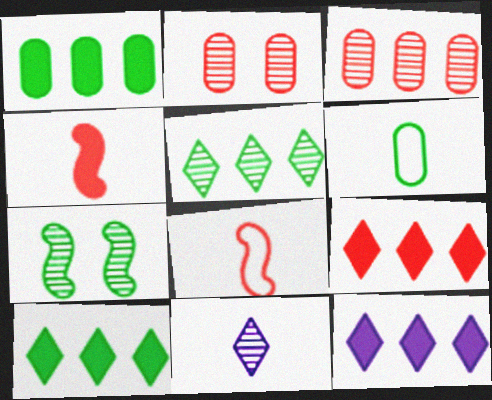[[2, 8, 9], 
[3, 7, 11], 
[4, 6, 11], 
[6, 7, 10], 
[9, 10, 12]]